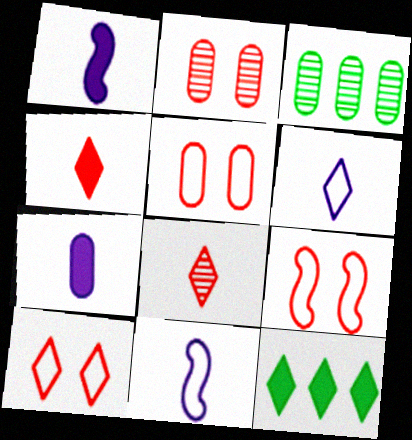[[1, 3, 10], 
[2, 11, 12], 
[3, 5, 7], 
[5, 9, 10]]